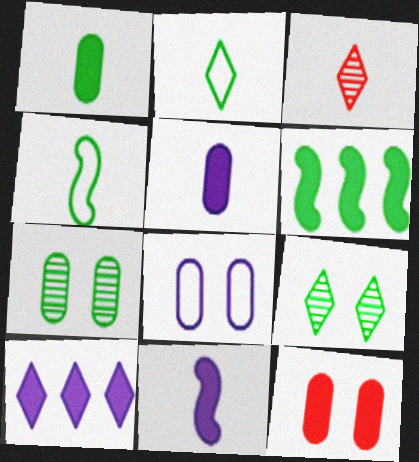[[2, 6, 7], 
[3, 4, 5], 
[3, 6, 8], 
[7, 8, 12]]